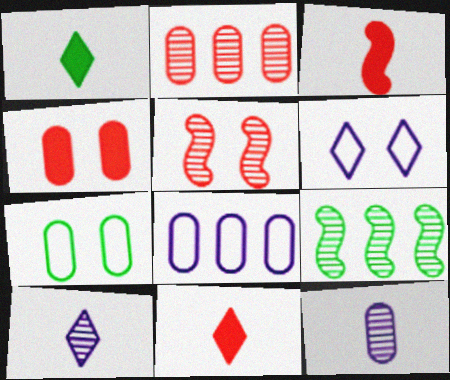[[1, 5, 8], 
[1, 7, 9]]